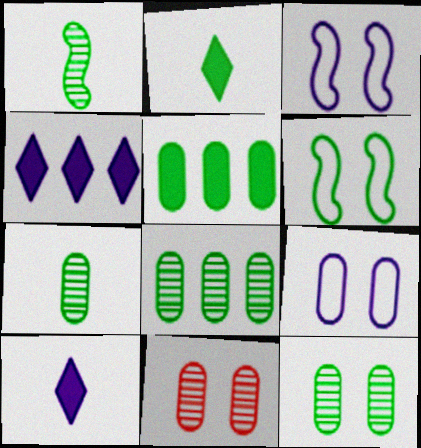[[2, 6, 8], 
[7, 8, 12]]